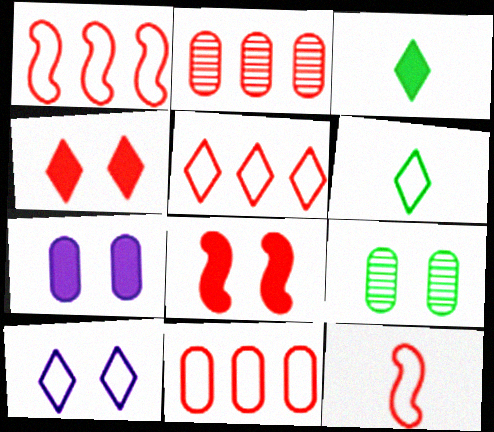[[1, 5, 11], 
[2, 4, 12], 
[5, 6, 10], 
[8, 9, 10]]